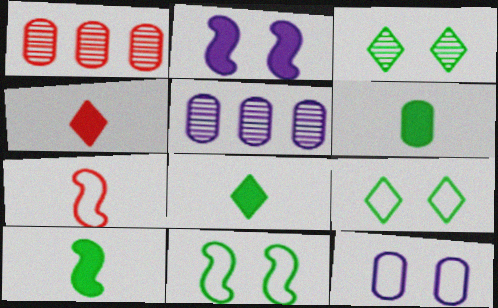[[1, 6, 12], 
[4, 5, 11], 
[6, 8, 10]]